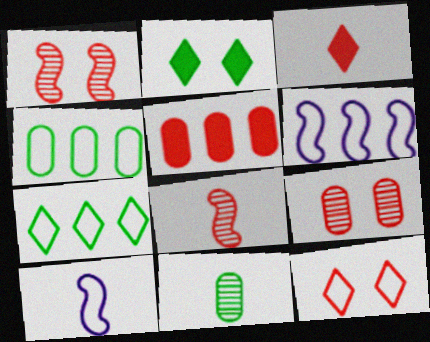[[3, 10, 11], 
[4, 10, 12], 
[5, 8, 12]]